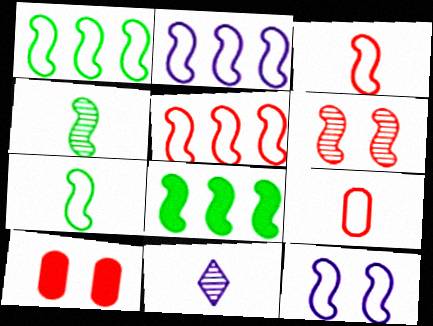[[1, 2, 5], 
[1, 3, 12], 
[1, 10, 11], 
[5, 7, 12]]